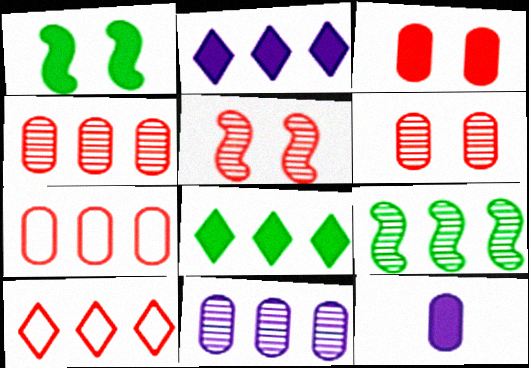[[2, 7, 9]]